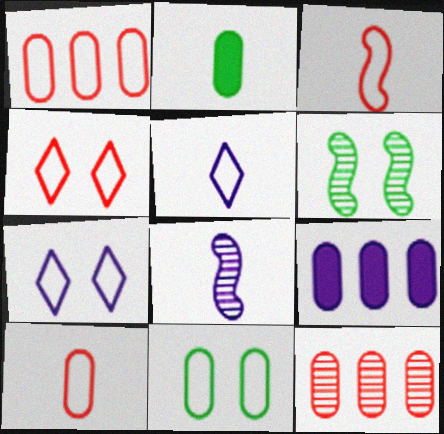[[1, 3, 4], 
[7, 8, 9]]